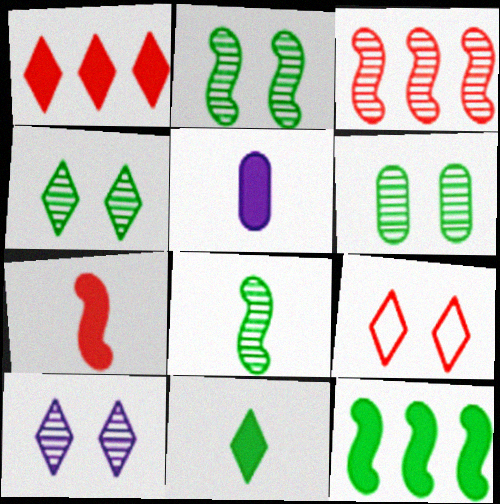[[2, 4, 6], 
[5, 7, 11]]